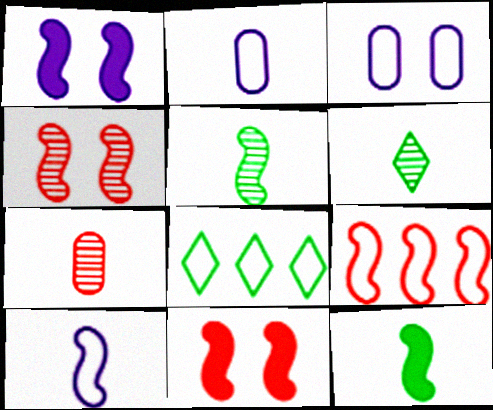[[1, 5, 9], 
[1, 7, 8]]